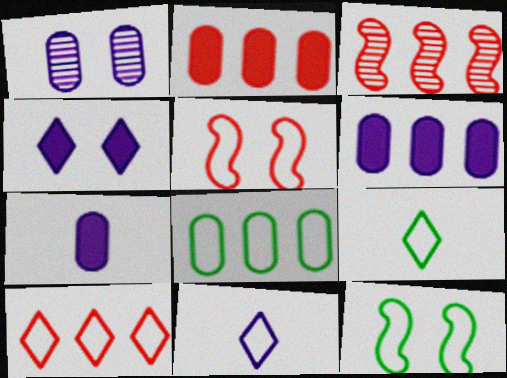[[2, 3, 10], 
[5, 8, 11], 
[8, 9, 12]]